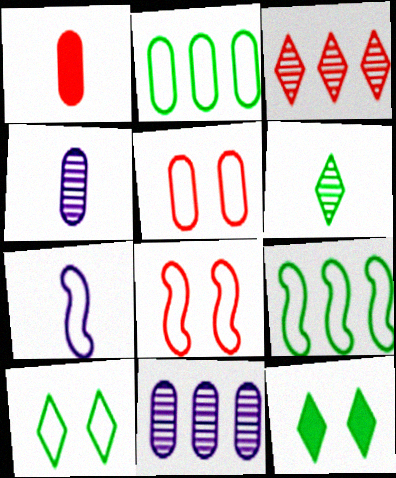[[1, 3, 8], 
[1, 6, 7], 
[7, 8, 9]]